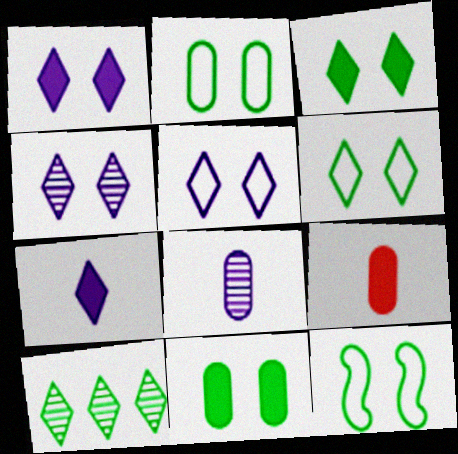[[1, 4, 5], 
[2, 6, 12]]